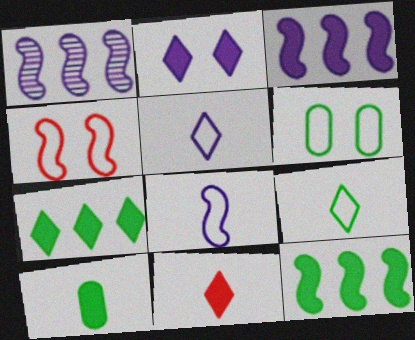[[1, 6, 11], 
[2, 7, 11]]